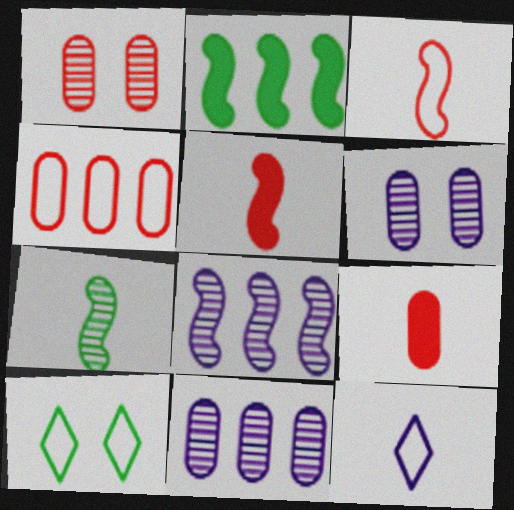[[1, 2, 12], 
[1, 4, 9], 
[5, 10, 11], 
[7, 9, 12], 
[8, 9, 10]]